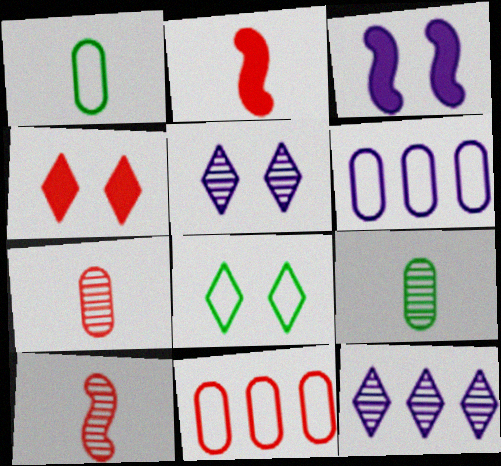[[4, 5, 8], 
[4, 10, 11]]